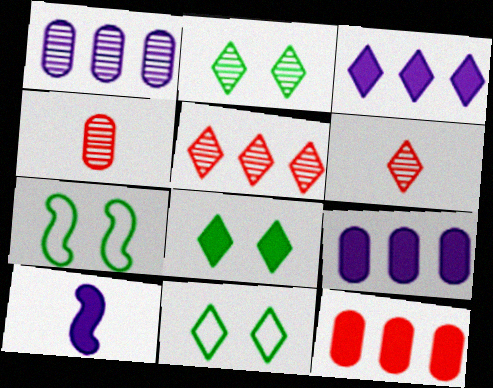[[2, 8, 11], 
[3, 4, 7], 
[3, 6, 11], 
[6, 7, 9], 
[8, 10, 12]]